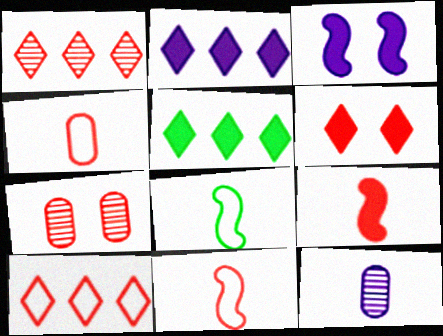[[2, 7, 8], 
[7, 9, 10]]